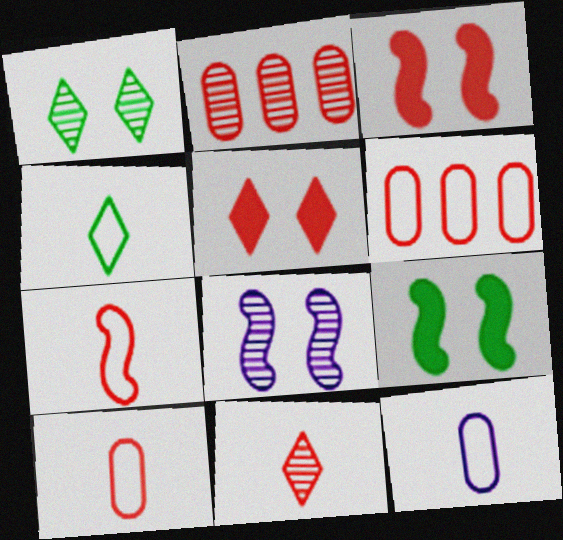[[2, 5, 7], 
[3, 6, 11], 
[4, 7, 12]]